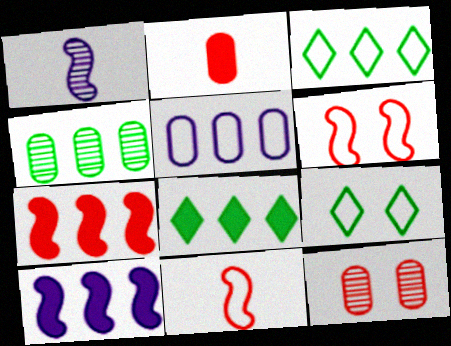[[5, 9, 11]]